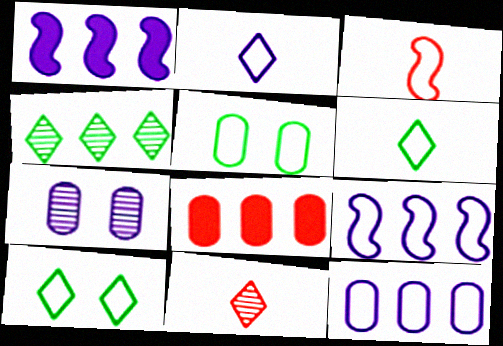[[1, 2, 7], 
[1, 5, 11], 
[3, 10, 12], 
[4, 8, 9]]